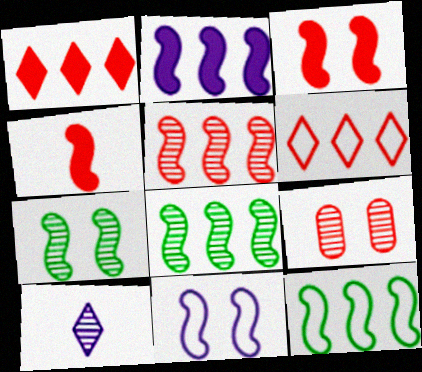[[2, 5, 12], 
[3, 7, 11], 
[4, 6, 9], 
[4, 8, 11], 
[8, 9, 10]]